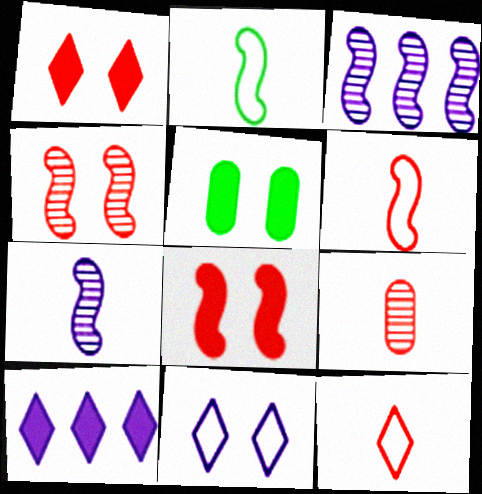[[2, 3, 8], 
[3, 5, 12], 
[4, 5, 11]]